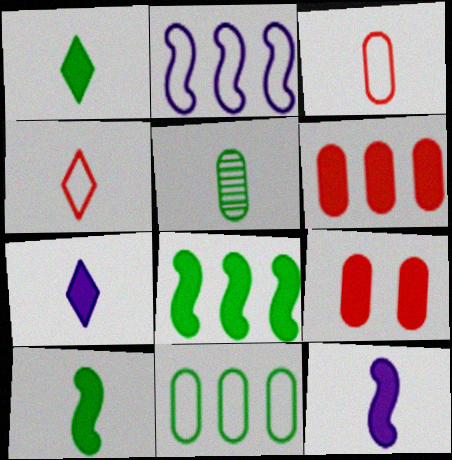[[4, 5, 12], 
[7, 8, 9]]